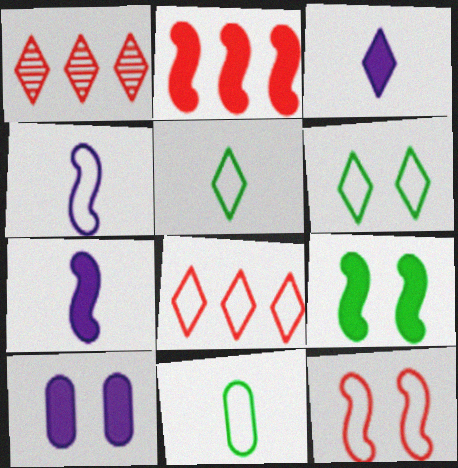[[1, 3, 6], 
[2, 7, 9]]